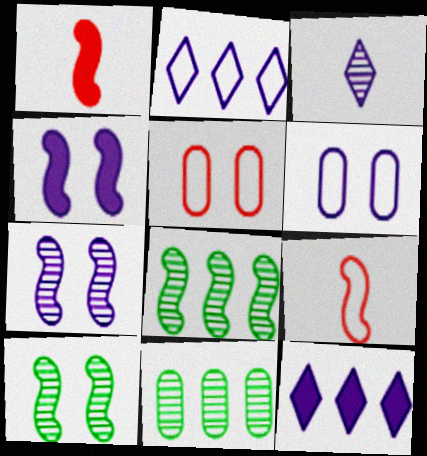[[4, 8, 9]]